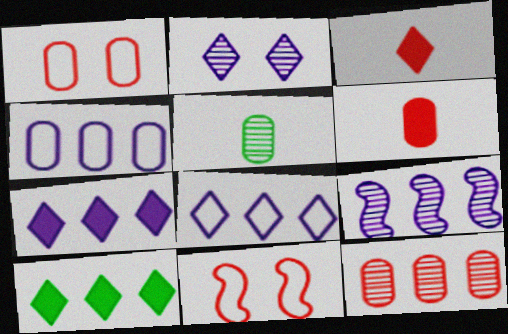[[1, 6, 12], 
[3, 11, 12], 
[4, 7, 9], 
[5, 7, 11]]